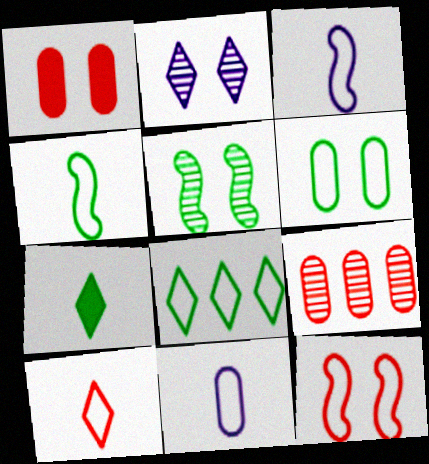[[4, 6, 8], 
[4, 10, 11], 
[8, 11, 12]]